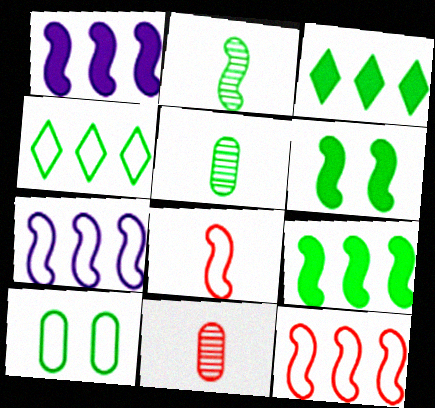[[2, 3, 10], 
[4, 5, 6]]